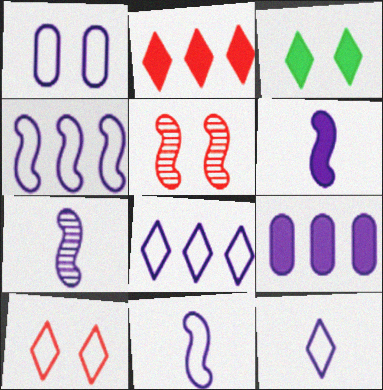[[1, 3, 5], 
[1, 4, 12], 
[1, 8, 11], 
[6, 7, 11]]